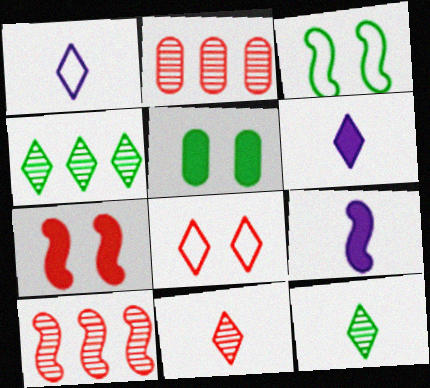[[1, 5, 10], 
[2, 3, 6], 
[3, 9, 10], 
[4, 6, 8]]